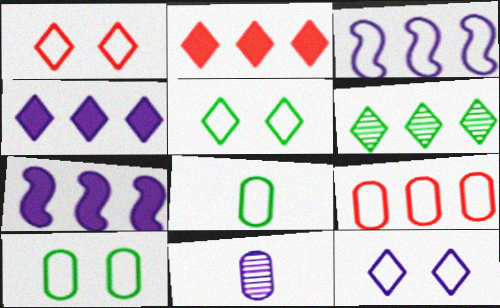[[1, 3, 8], 
[1, 5, 12], 
[6, 7, 9], 
[7, 11, 12]]